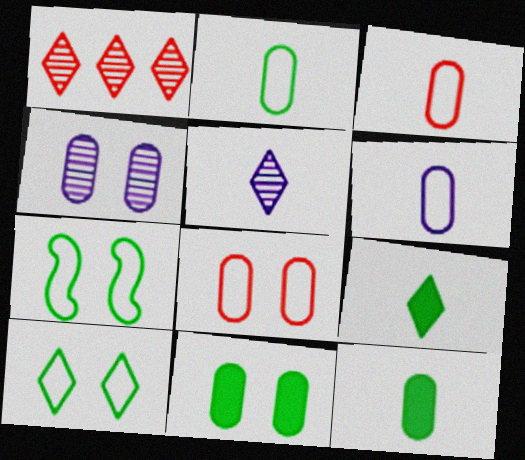[[2, 3, 6], 
[4, 8, 11]]